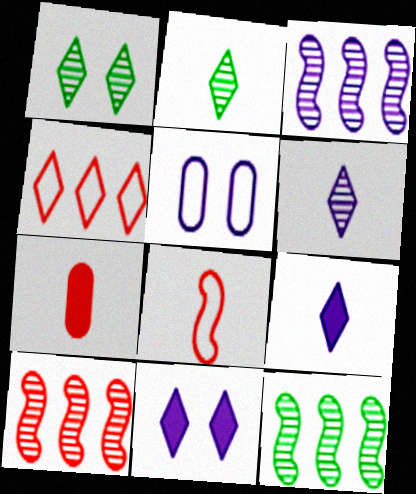[[1, 4, 9], 
[2, 4, 11], 
[3, 5, 9], 
[3, 10, 12]]